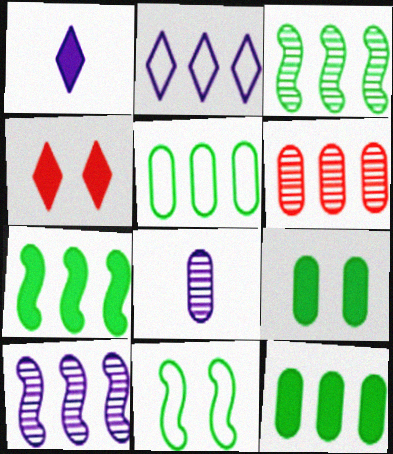[[1, 6, 11], 
[2, 6, 7]]